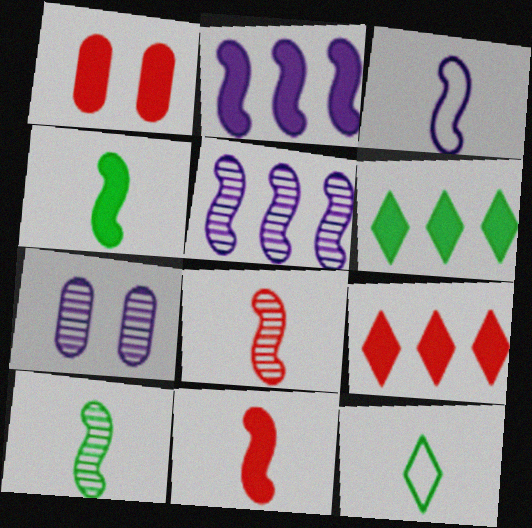[[1, 5, 12], 
[1, 9, 11], 
[3, 4, 8], 
[3, 10, 11]]